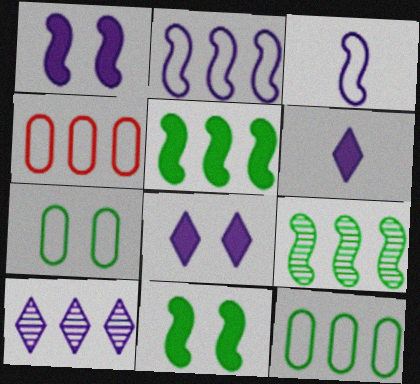[[4, 5, 10]]